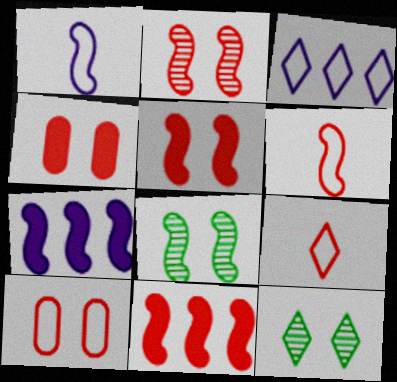[[1, 8, 11], 
[2, 6, 11], 
[6, 7, 8]]